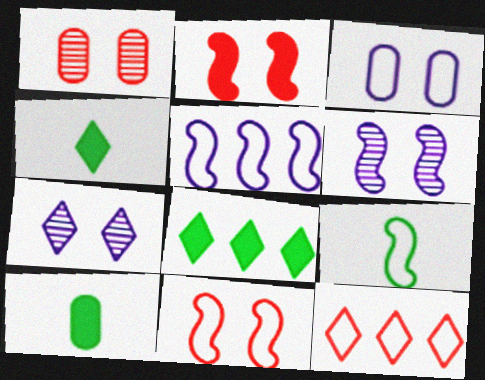[[1, 4, 5], 
[3, 9, 12], 
[4, 7, 12], 
[5, 9, 11], 
[6, 10, 12]]